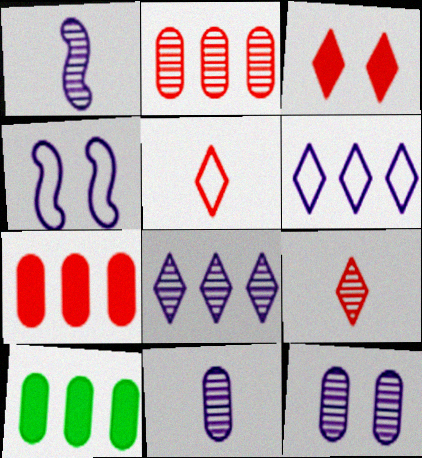[[1, 8, 12], 
[4, 9, 10]]